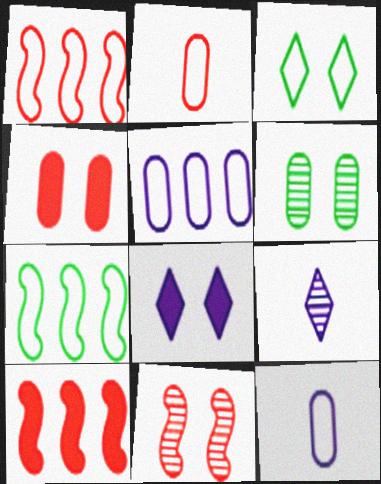[[1, 3, 12], 
[4, 7, 9]]